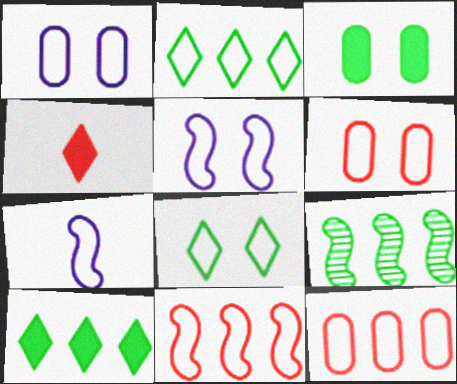[[1, 4, 9], 
[2, 6, 7], 
[5, 6, 8], 
[7, 8, 12]]